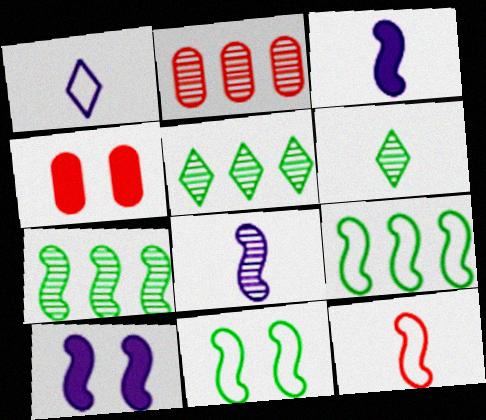[[1, 4, 7], 
[7, 10, 12]]